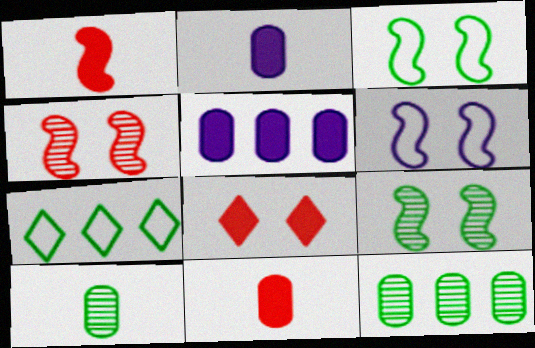[[2, 4, 7]]